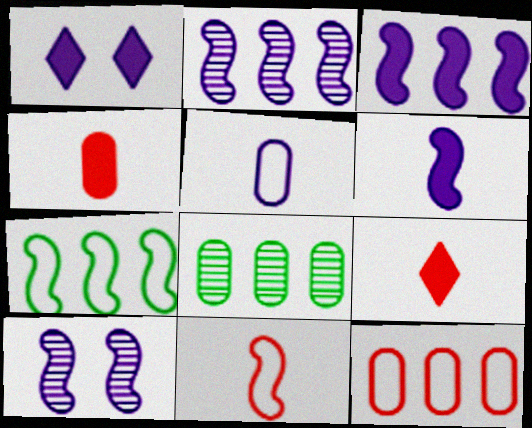[[1, 2, 5], 
[1, 8, 11]]